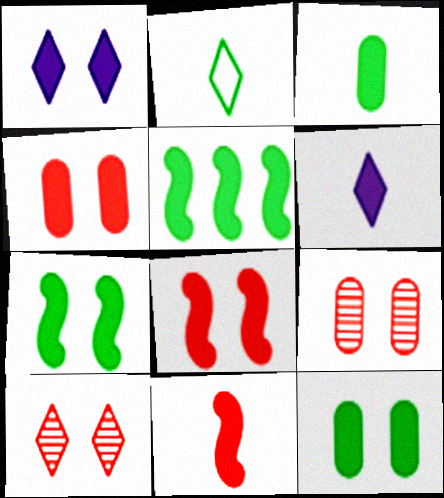[[1, 4, 7], 
[1, 8, 12], 
[3, 6, 11], 
[4, 5, 6]]